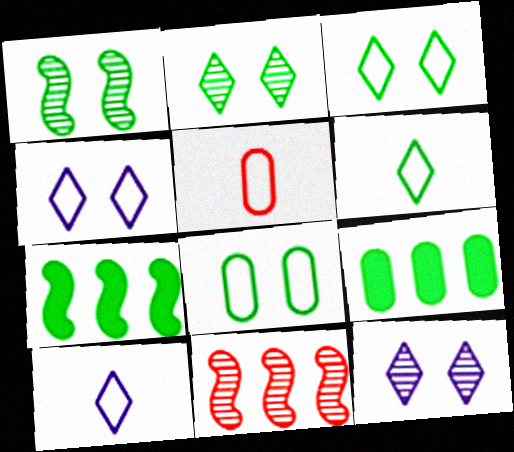[[1, 6, 9], 
[5, 7, 12]]